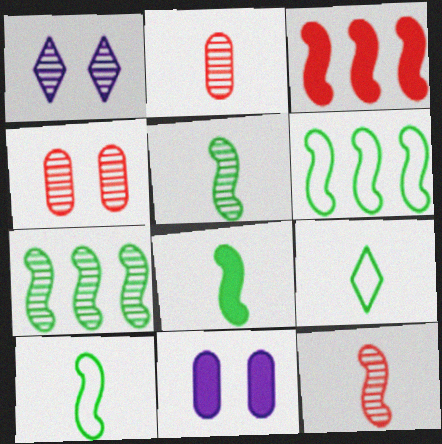[[1, 2, 7], 
[5, 8, 10]]